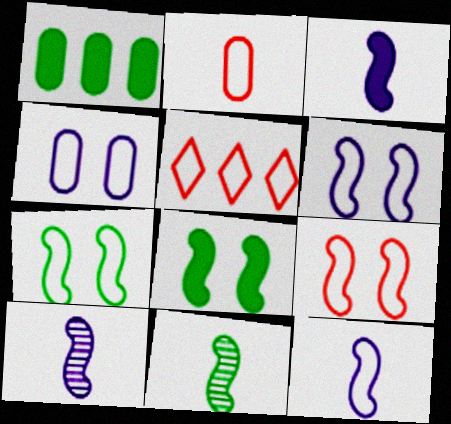[[2, 5, 9], 
[3, 10, 12], 
[6, 7, 9]]